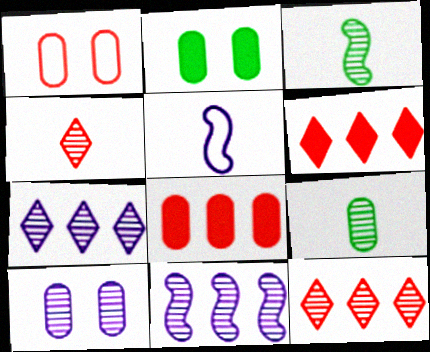[[1, 2, 10], 
[2, 5, 12], 
[3, 10, 12]]